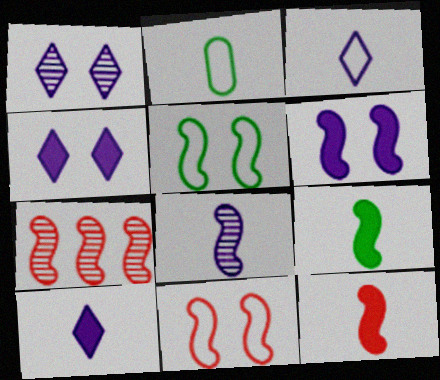[[2, 4, 7], 
[7, 11, 12]]